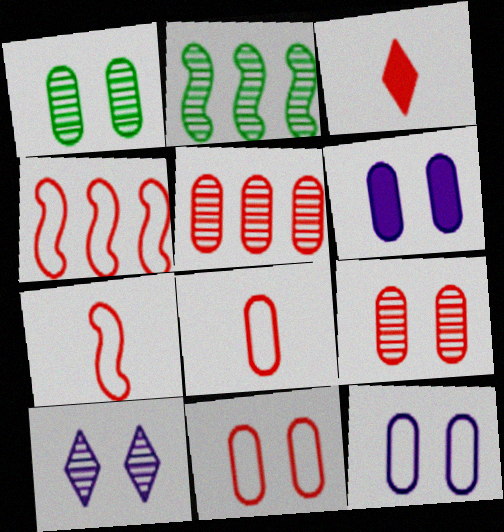[[1, 6, 11], 
[2, 3, 12], 
[3, 4, 9]]